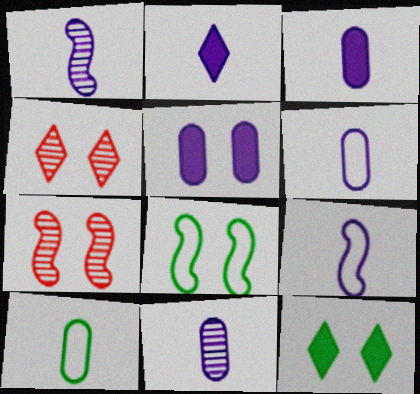[[1, 2, 6], 
[2, 9, 11], 
[3, 6, 11], 
[4, 5, 8]]